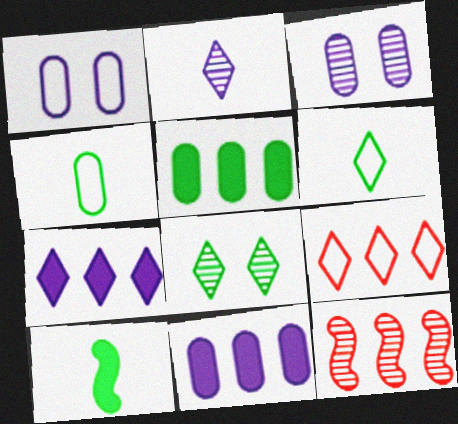[[3, 9, 10]]